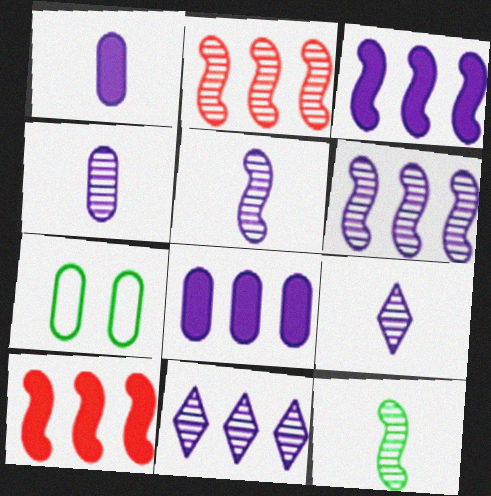[[4, 5, 9], 
[7, 9, 10]]